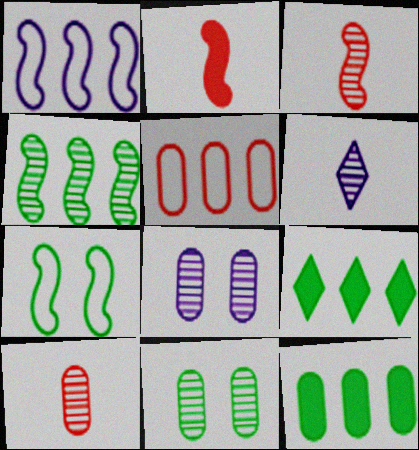[]